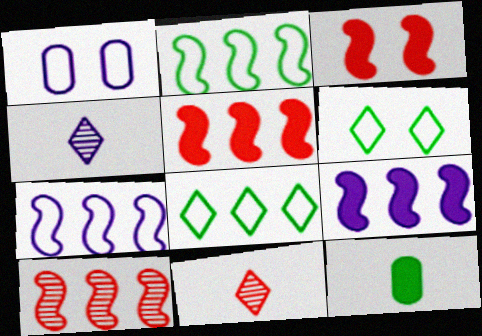[[1, 4, 9], 
[2, 9, 10]]